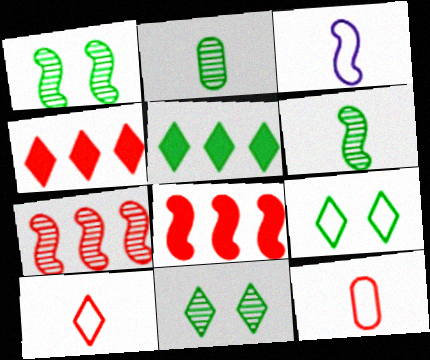[[1, 3, 8]]